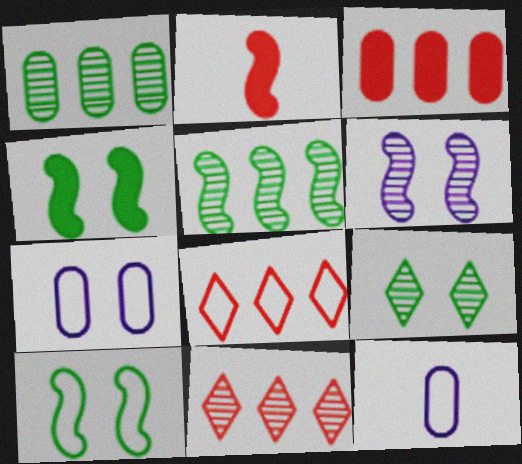[[4, 11, 12], 
[8, 10, 12]]